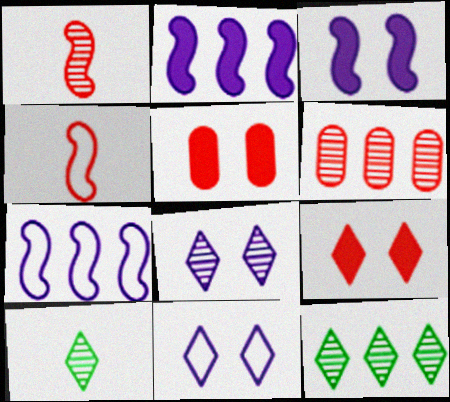[[4, 6, 9], 
[5, 7, 10]]